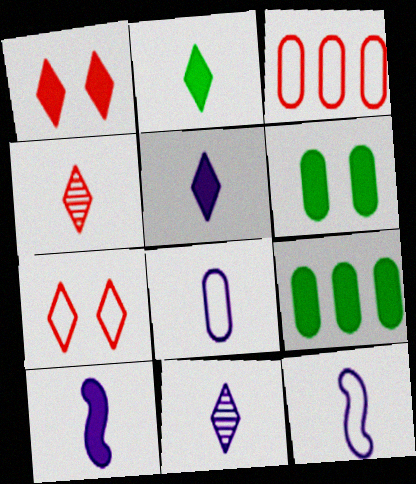[[1, 9, 10], 
[8, 10, 11]]